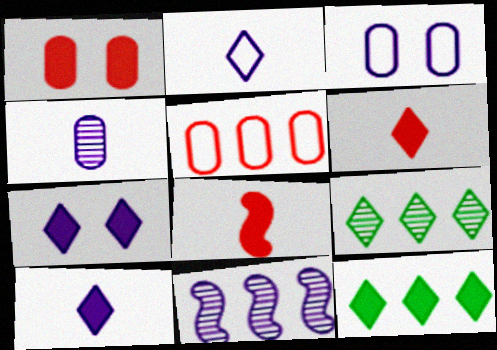[[3, 8, 9], 
[3, 10, 11], 
[5, 11, 12], 
[6, 7, 12]]